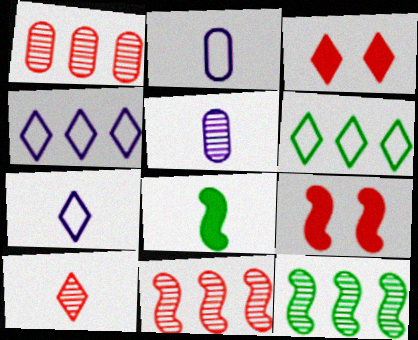[[2, 3, 12], 
[2, 8, 10], 
[5, 6, 9]]